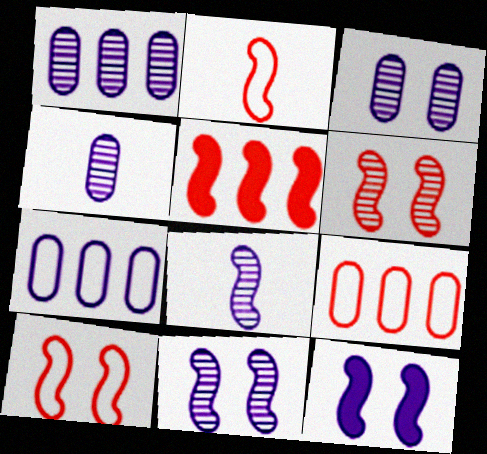[[1, 3, 4], 
[2, 5, 6]]